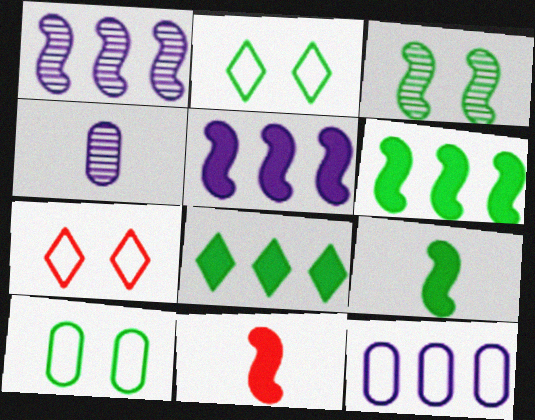[[4, 6, 7]]